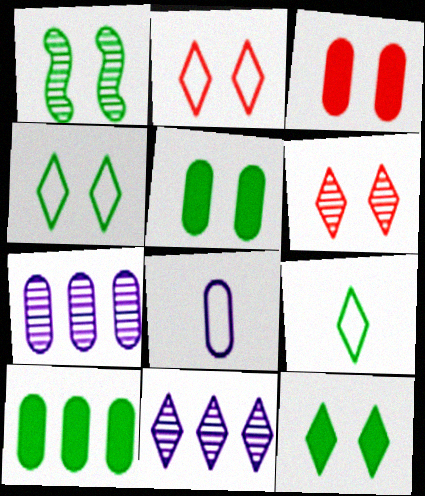[[1, 4, 5], 
[1, 9, 10]]